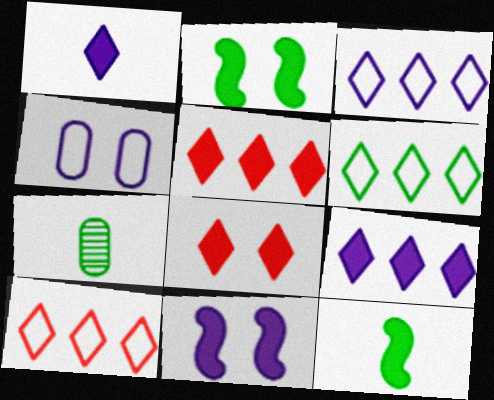[[2, 6, 7], 
[3, 6, 10], 
[7, 10, 11]]